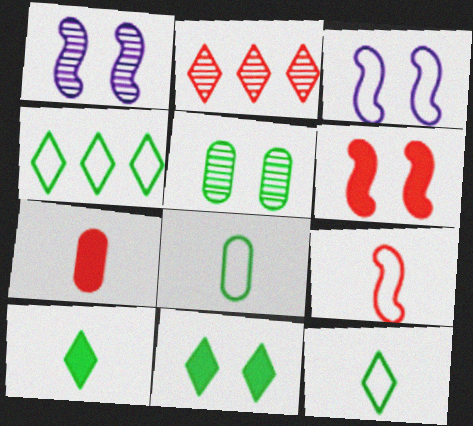[[1, 4, 7]]